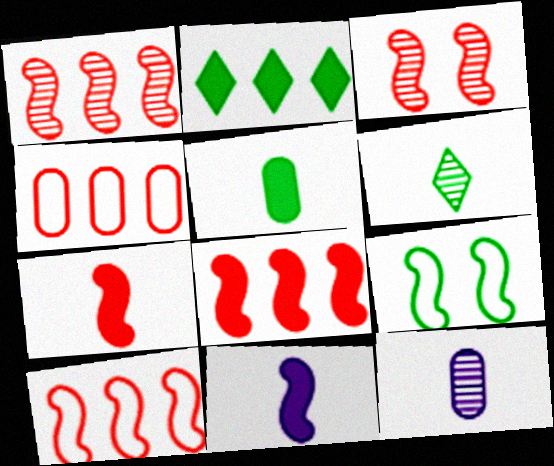[[1, 8, 10], 
[1, 9, 11], 
[3, 7, 10]]